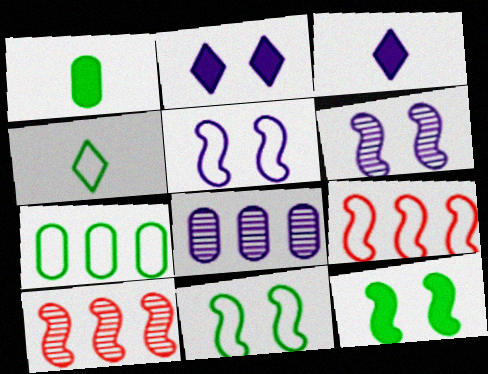[[3, 5, 8], 
[4, 7, 11]]